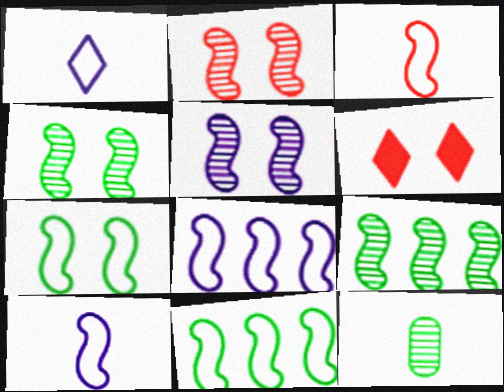[[2, 4, 5], 
[3, 7, 8], 
[6, 8, 12]]